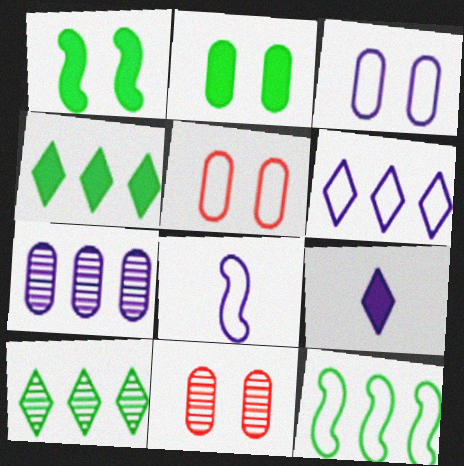[[2, 3, 11], 
[3, 6, 8], 
[4, 8, 11], 
[9, 11, 12]]